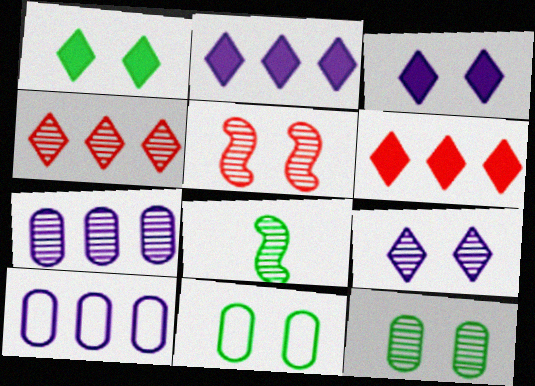[[3, 5, 11], 
[5, 9, 12]]